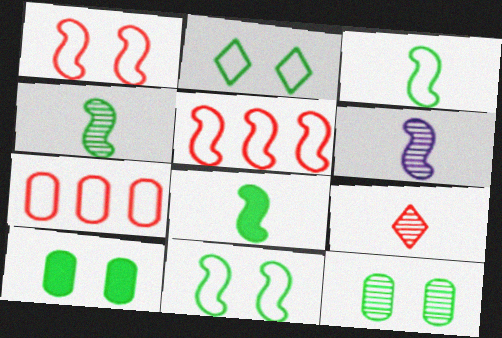[[3, 4, 8]]